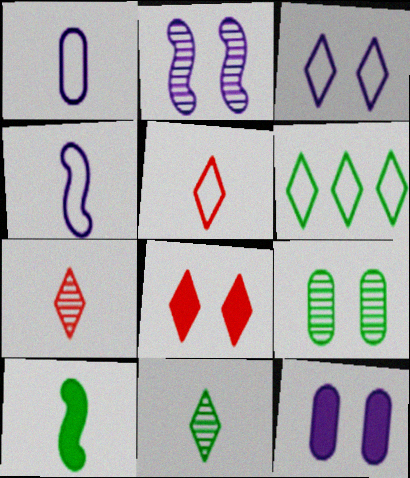[[1, 7, 10], 
[2, 3, 12], 
[3, 5, 6], 
[6, 9, 10]]